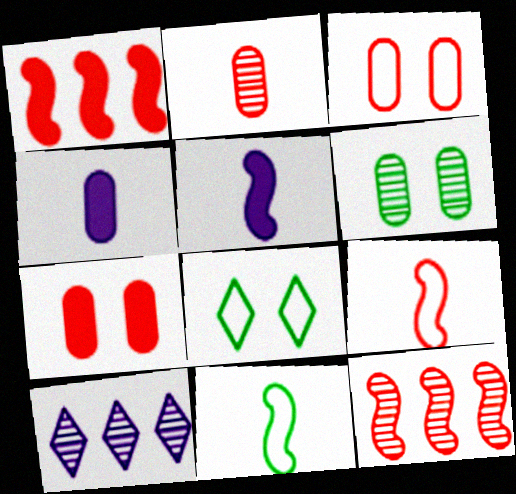[[4, 8, 12], 
[7, 10, 11]]